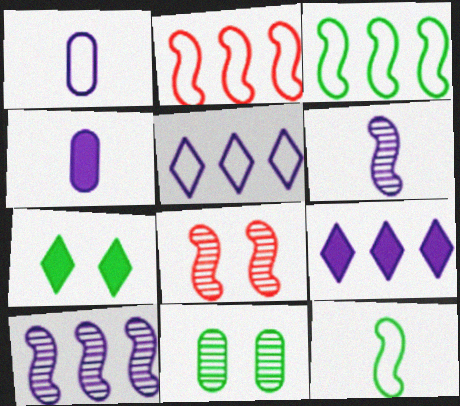[]